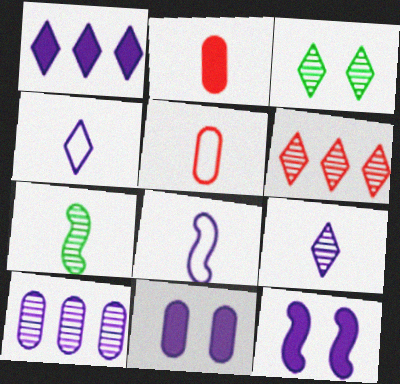[[2, 4, 7], 
[3, 6, 9], 
[4, 10, 12]]